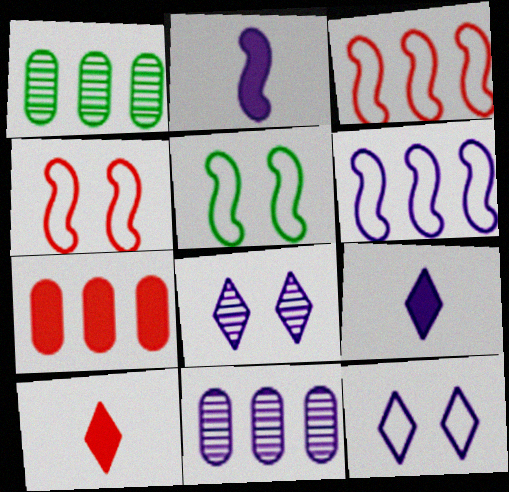[[1, 4, 9], 
[2, 11, 12], 
[5, 10, 11]]